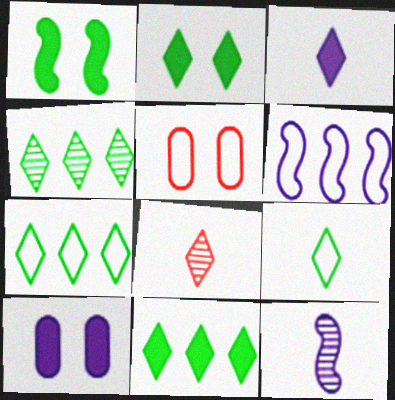[[2, 4, 9], 
[3, 8, 9], 
[4, 7, 11], 
[5, 6, 9], 
[5, 11, 12]]